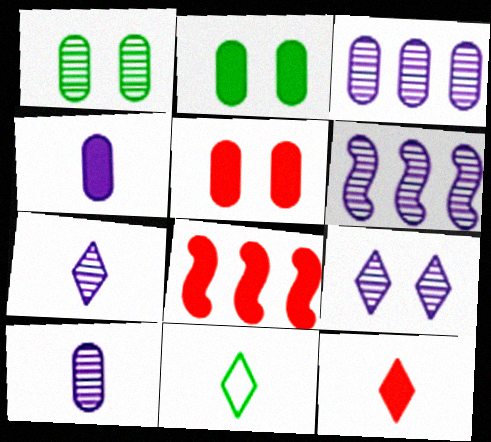[[5, 6, 11], 
[5, 8, 12], 
[6, 9, 10], 
[7, 11, 12]]